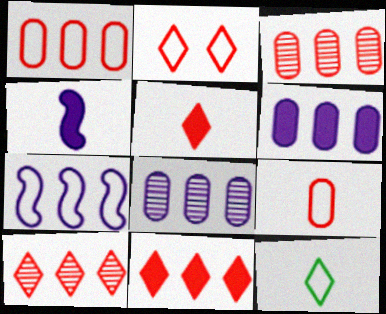[[2, 5, 10]]